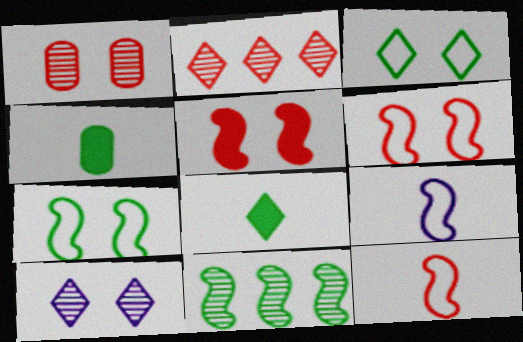[[3, 4, 11], 
[5, 9, 11]]